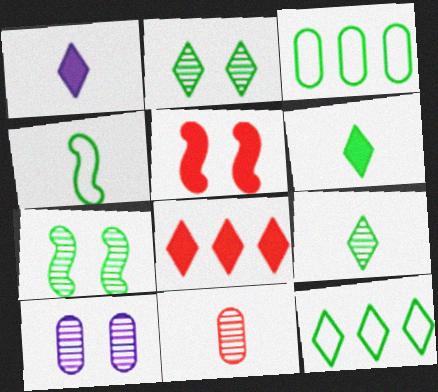[[1, 4, 11], 
[2, 6, 12], 
[3, 6, 7], 
[4, 8, 10]]